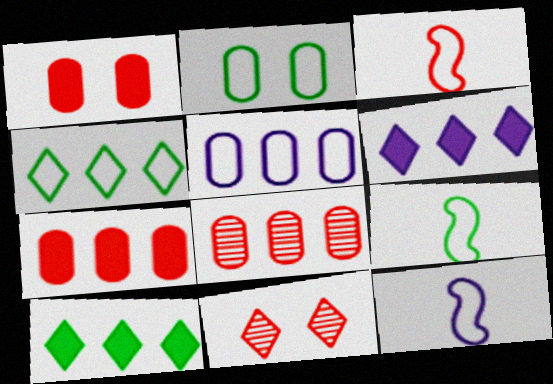[[2, 4, 9], 
[3, 7, 11], 
[3, 9, 12]]